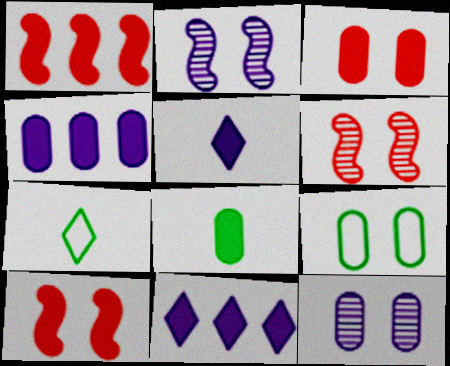[[1, 7, 12], 
[3, 4, 8], 
[3, 9, 12], 
[4, 6, 7], 
[8, 10, 11]]